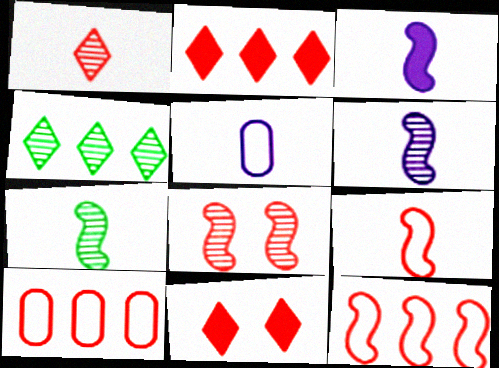[[3, 7, 9]]